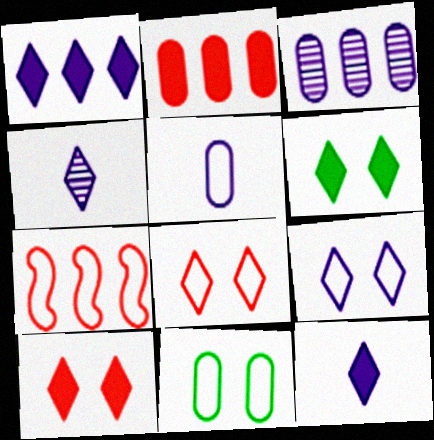[[1, 4, 9]]